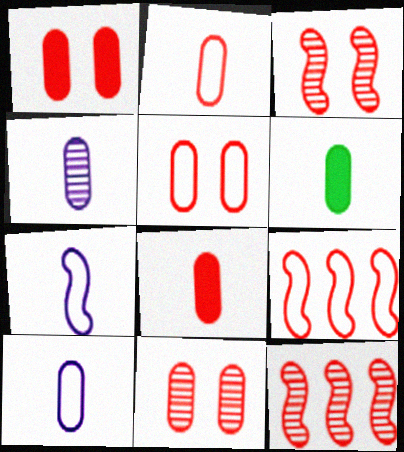[[1, 5, 11], 
[2, 4, 6]]